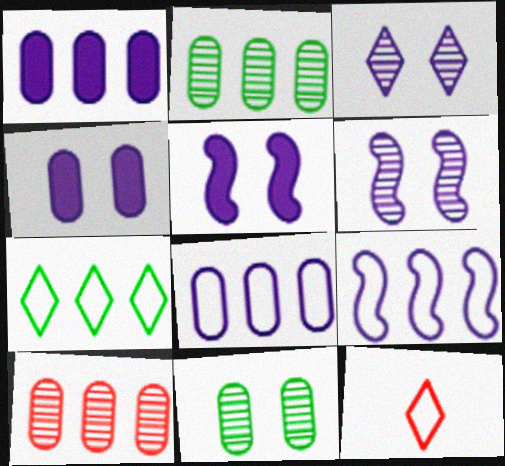[[2, 5, 12]]